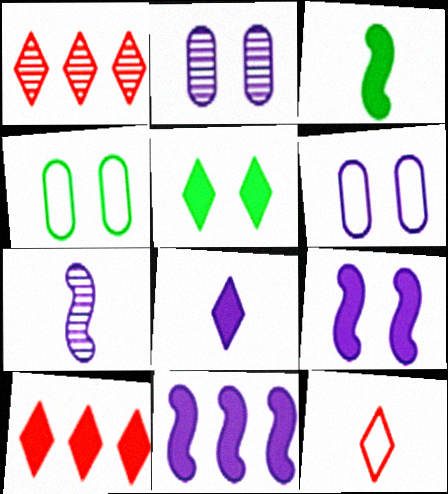[[1, 3, 6], 
[4, 7, 10], 
[5, 8, 10]]